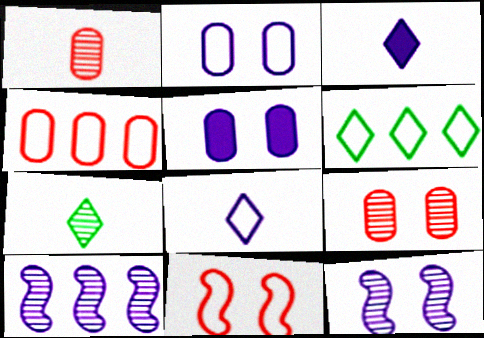[[2, 3, 10], 
[5, 8, 10], 
[7, 9, 10]]